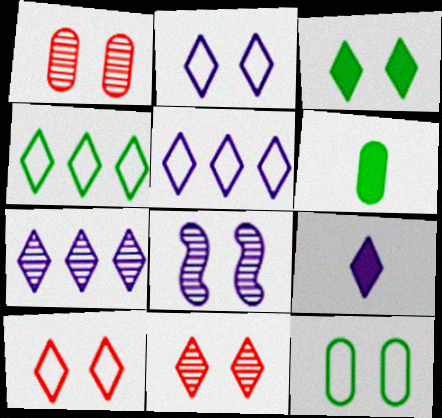[[2, 3, 11], 
[2, 7, 9], 
[4, 9, 11]]